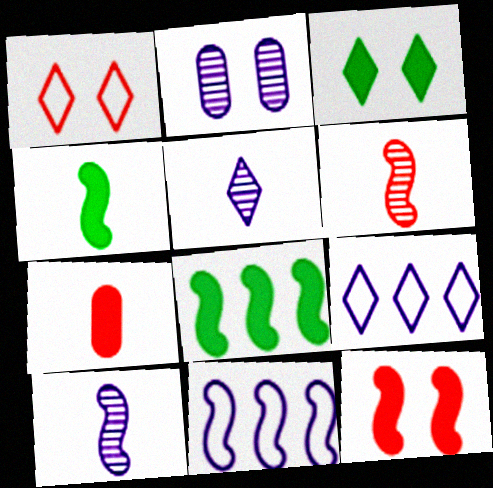[]